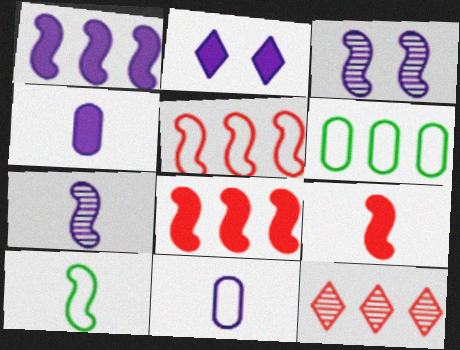[[1, 2, 4], 
[1, 6, 12], 
[3, 8, 10], 
[7, 9, 10]]